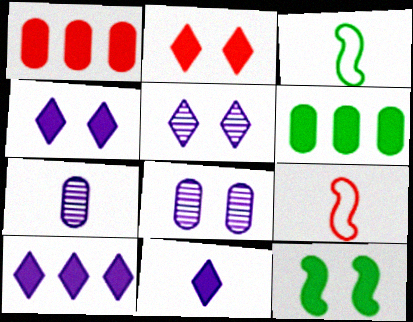[[1, 3, 5], 
[1, 11, 12], 
[4, 10, 11], 
[5, 6, 9]]